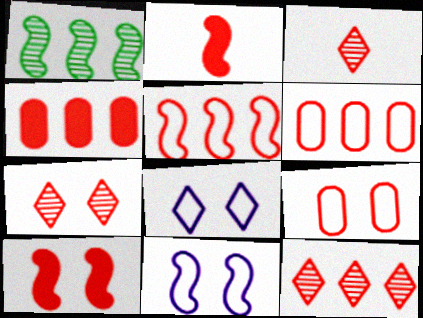[[1, 2, 11], 
[2, 6, 7], 
[2, 9, 12], 
[3, 6, 10], 
[3, 7, 12], 
[4, 5, 12], 
[7, 9, 10]]